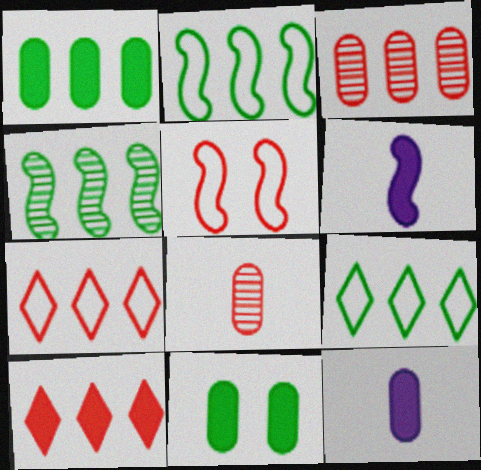[[1, 4, 9], 
[4, 5, 6], 
[5, 8, 10], 
[6, 10, 11]]